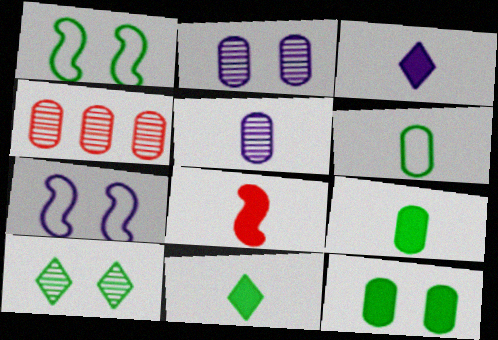[[1, 3, 4], 
[1, 10, 12], 
[3, 8, 9], 
[4, 7, 11]]